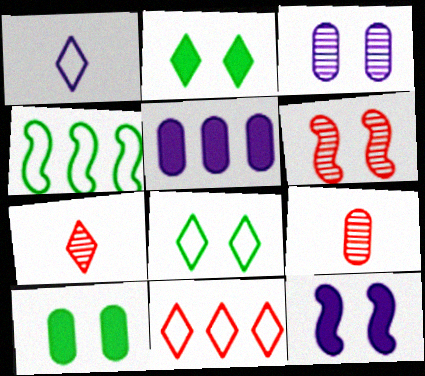[[1, 8, 11]]